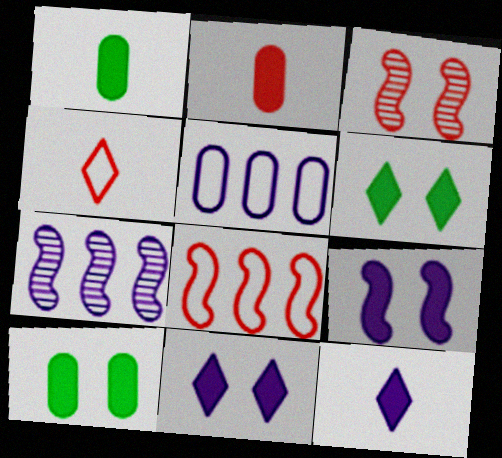[[4, 7, 10]]